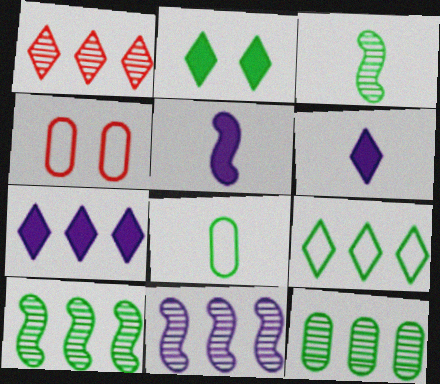[[1, 7, 9], 
[1, 11, 12], 
[2, 8, 10], 
[3, 4, 7], 
[4, 6, 10]]